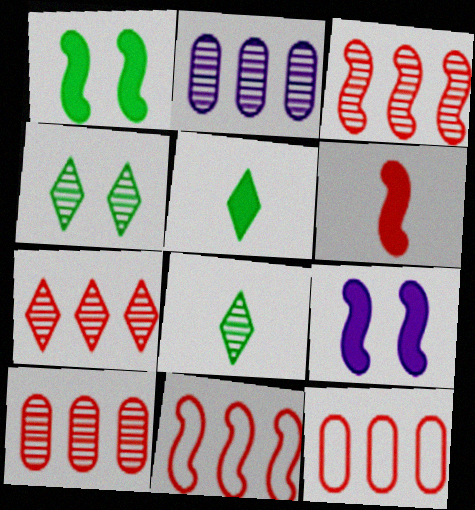[[3, 7, 10], 
[8, 9, 12]]